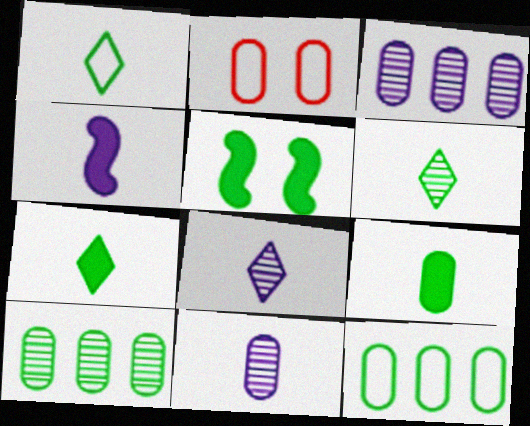[[1, 5, 10], 
[1, 6, 7], 
[2, 3, 9], 
[5, 6, 12]]